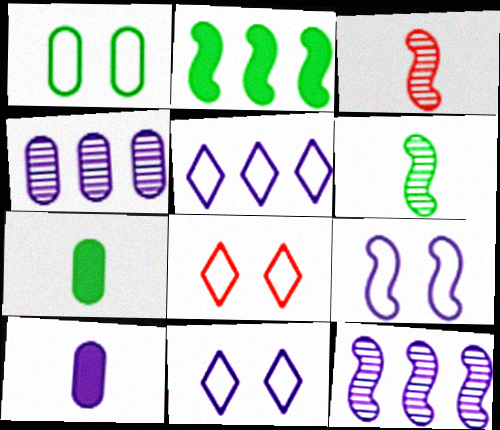[[1, 8, 9], 
[2, 3, 9], 
[7, 8, 12], 
[10, 11, 12]]